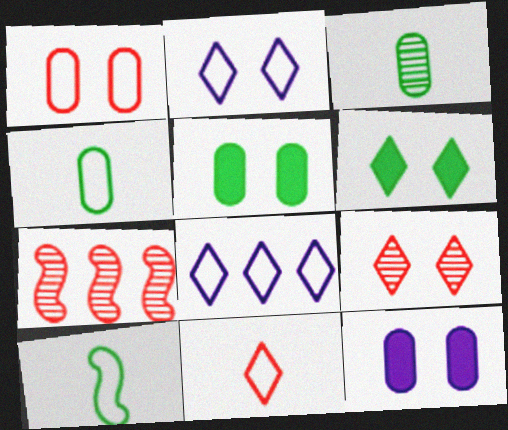[[1, 8, 10], 
[2, 6, 9]]